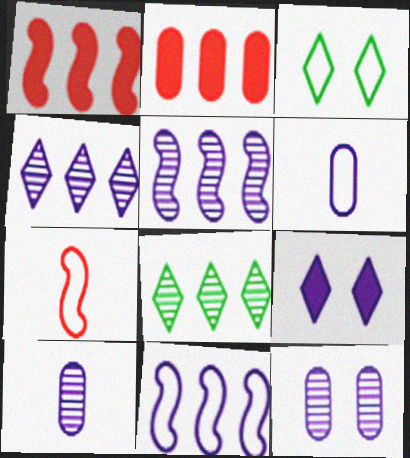[[1, 3, 10], 
[2, 8, 11], 
[5, 6, 9], 
[9, 10, 11]]